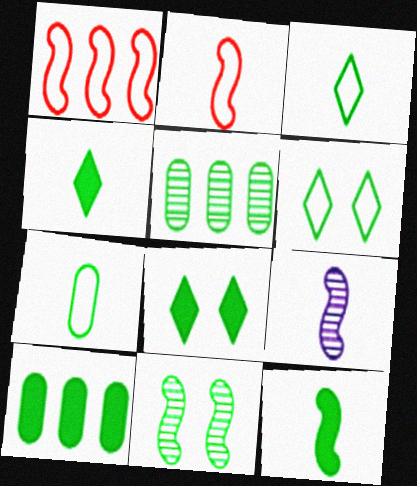[[2, 9, 12], 
[3, 10, 11], 
[5, 6, 12], 
[8, 10, 12]]